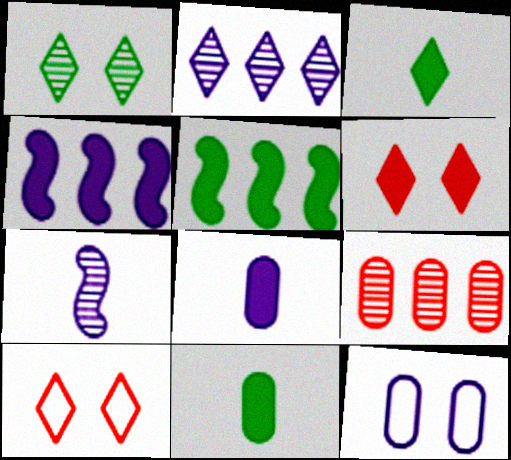[[1, 7, 9], 
[2, 3, 10], 
[4, 6, 11], 
[5, 6, 8], 
[9, 11, 12]]